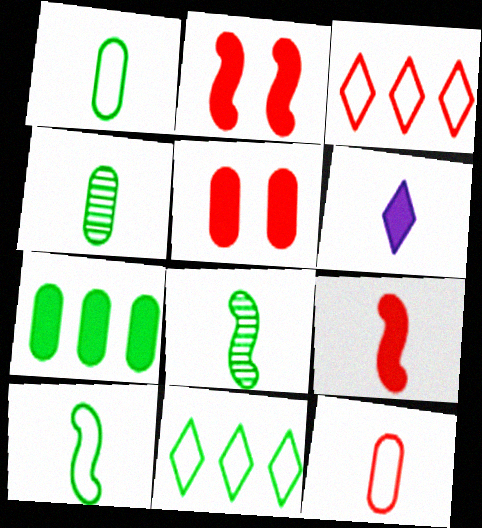[[2, 6, 7], 
[6, 8, 12]]